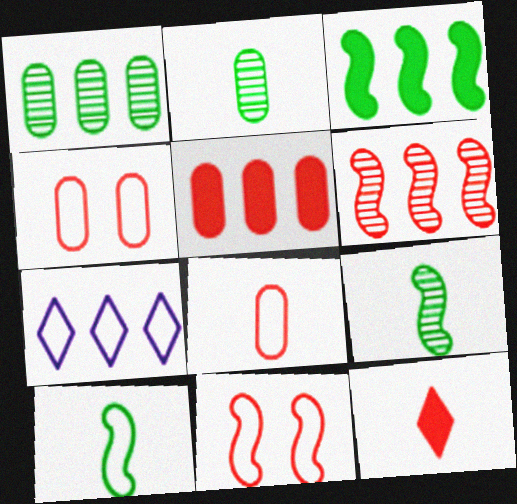[[4, 6, 12], 
[4, 7, 10]]